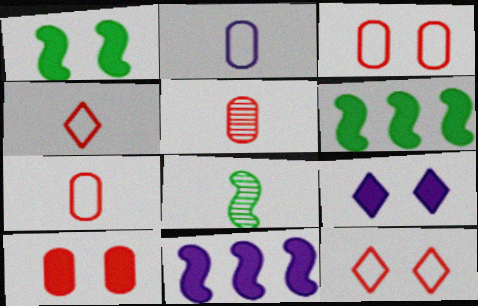[[1, 9, 10]]